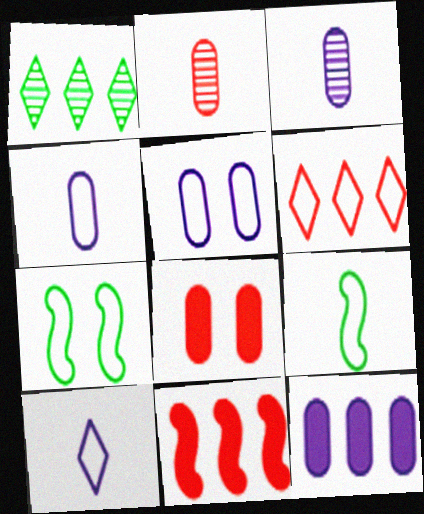[[3, 5, 12], 
[4, 6, 7], 
[5, 6, 9]]